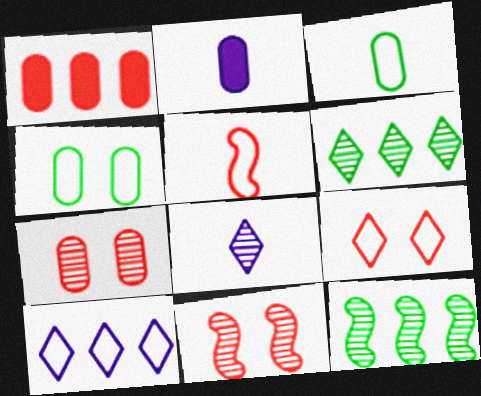[[1, 10, 12], 
[2, 9, 12], 
[4, 5, 10], 
[7, 8, 12]]